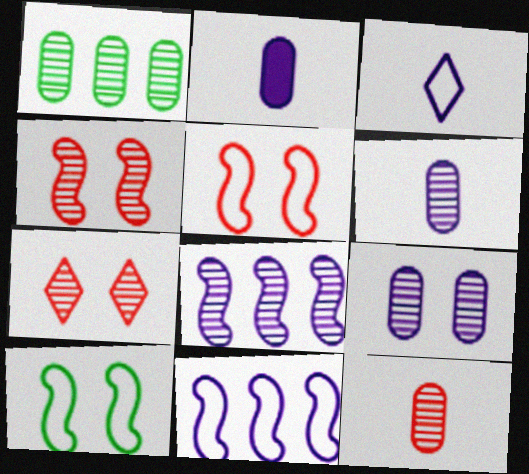[[1, 9, 12]]